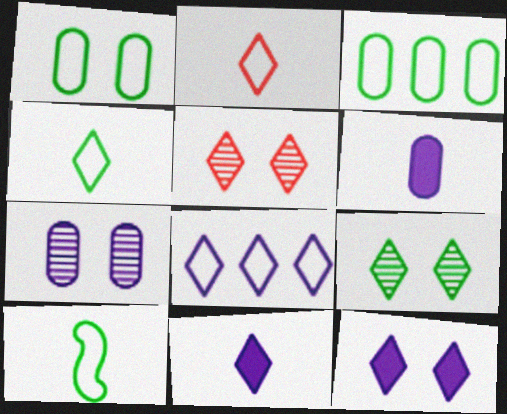[]